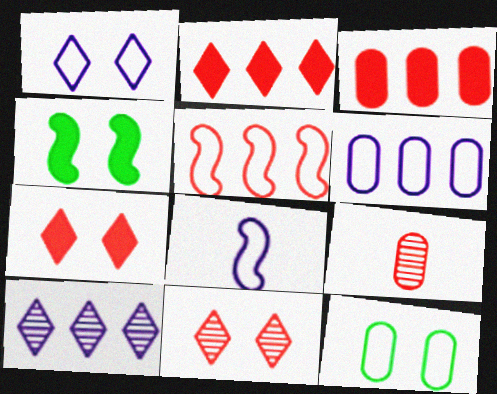[[1, 6, 8], 
[5, 7, 9]]